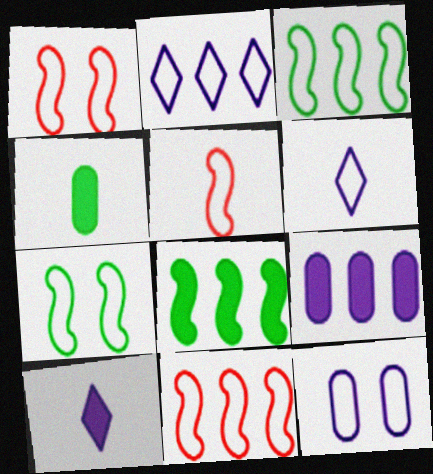[[1, 5, 11]]